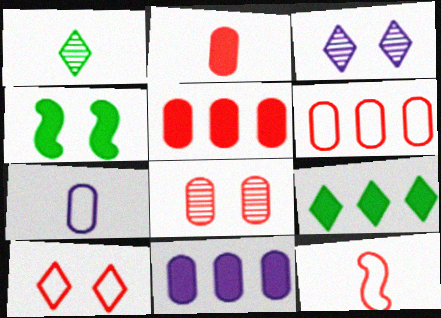[[2, 6, 8], 
[6, 10, 12]]